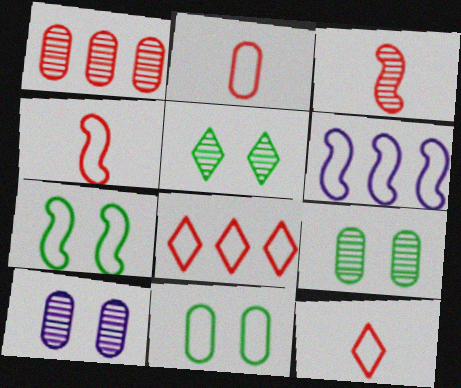[[2, 4, 12], 
[4, 6, 7], 
[6, 11, 12]]